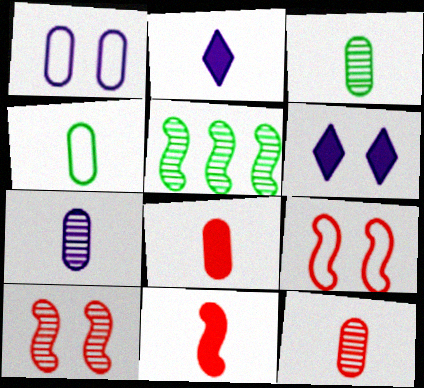[[3, 7, 12], 
[4, 7, 8]]